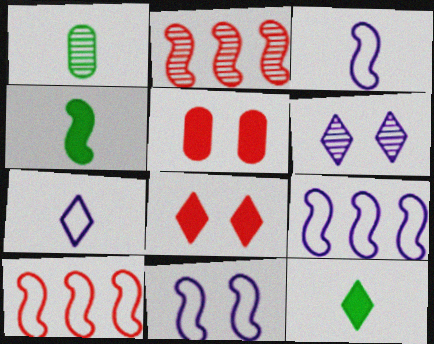[[1, 2, 6], 
[1, 8, 9], 
[2, 4, 11], 
[3, 9, 11]]